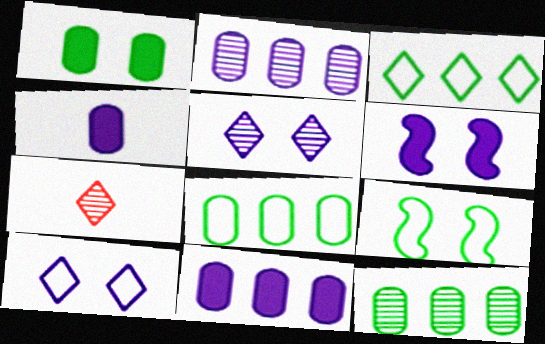[[6, 7, 8], 
[7, 9, 11]]